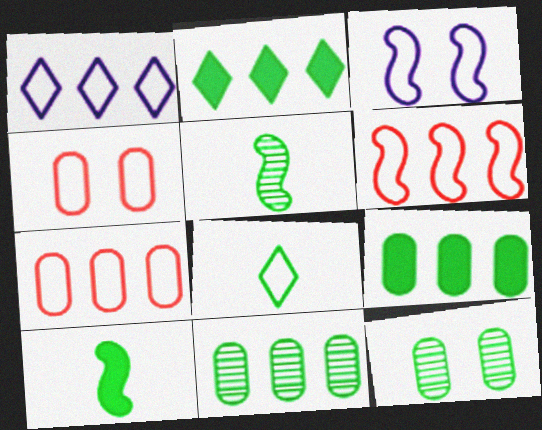[[3, 7, 8]]